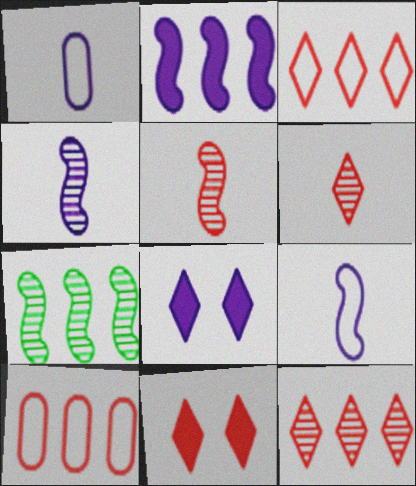[[1, 7, 11], 
[3, 6, 11], 
[5, 10, 11]]